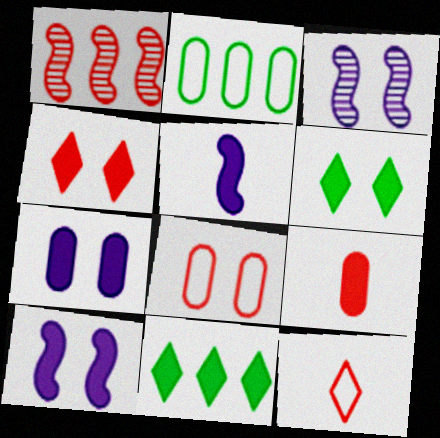[[3, 6, 8], 
[9, 10, 11]]